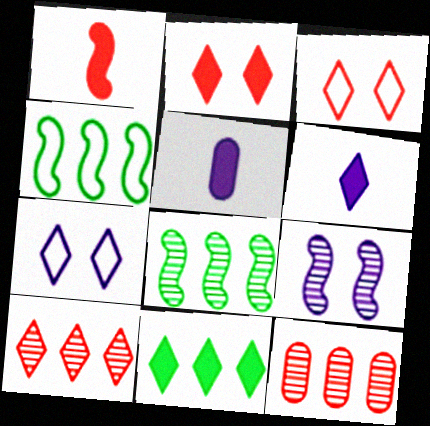[[1, 3, 12], 
[1, 4, 9], 
[2, 6, 11], 
[3, 5, 8]]